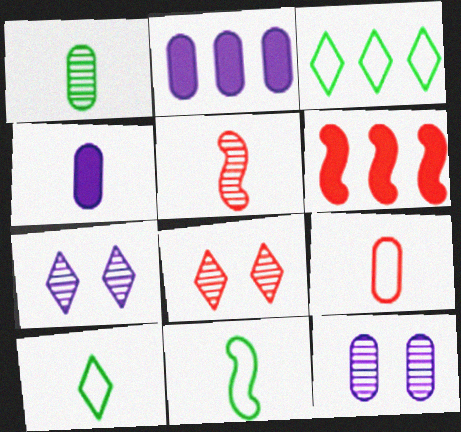[[1, 4, 9], 
[2, 8, 11], 
[4, 5, 10], 
[6, 8, 9], 
[6, 10, 12]]